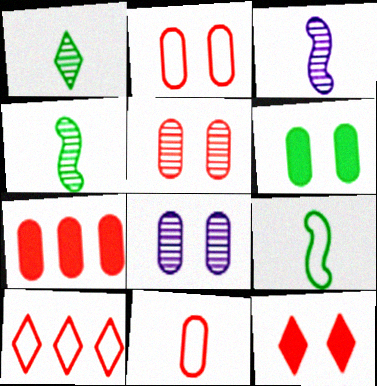[[2, 6, 8], 
[3, 6, 10], 
[5, 7, 11]]